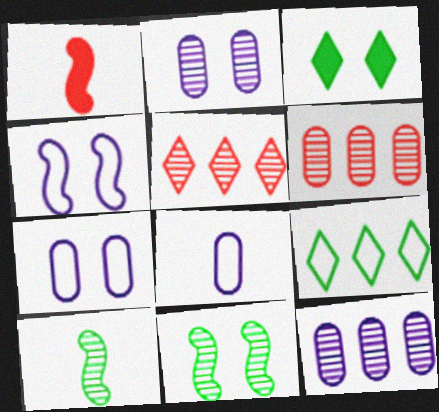[[1, 2, 9], 
[2, 5, 10]]